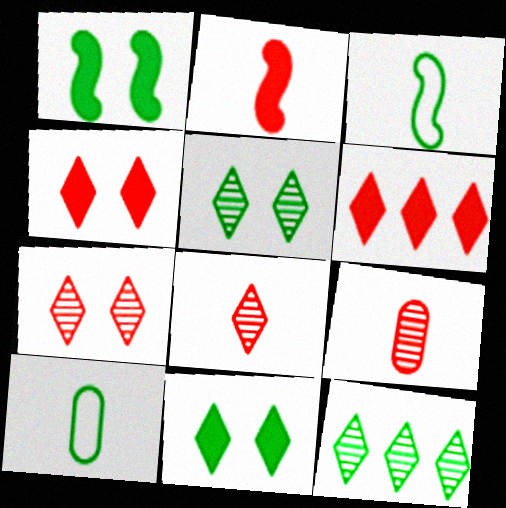[[1, 10, 12]]